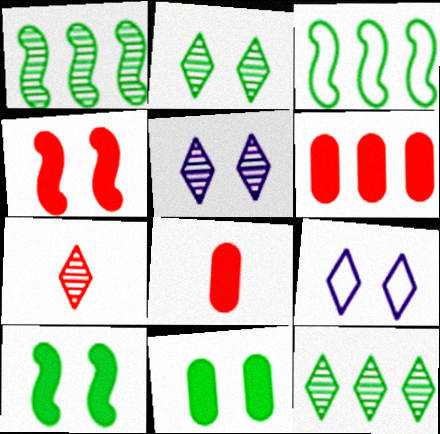[[1, 8, 9], 
[3, 5, 8], 
[5, 7, 12]]